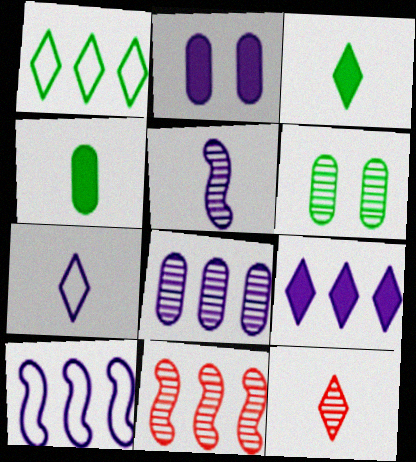[[3, 7, 12], 
[8, 9, 10]]